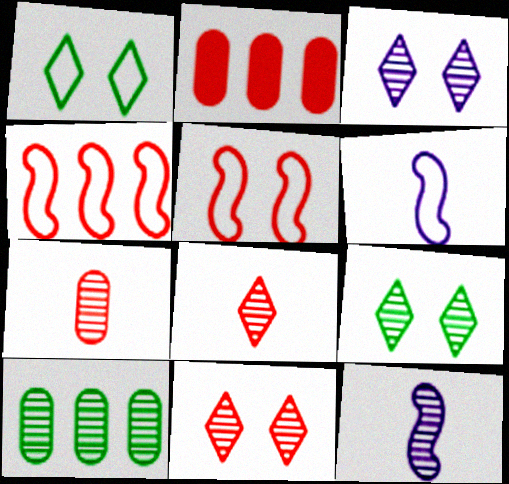[[1, 2, 12], 
[2, 5, 8], 
[2, 6, 9], 
[3, 9, 11], 
[10, 11, 12]]